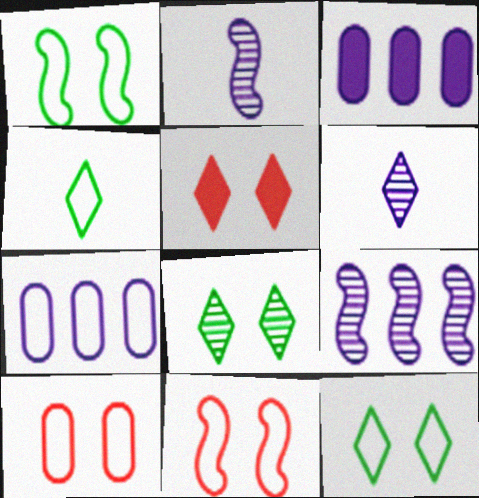[[4, 7, 11]]